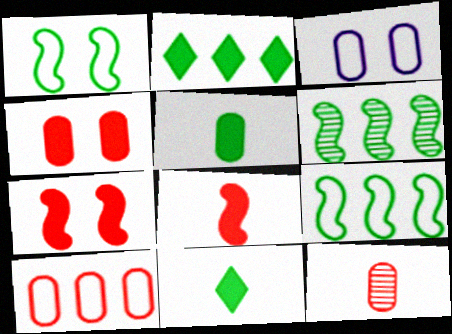[[4, 10, 12]]